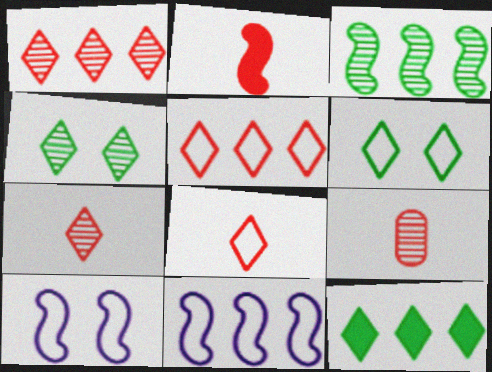[[2, 3, 10], 
[2, 8, 9], 
[9, 10, 12]]